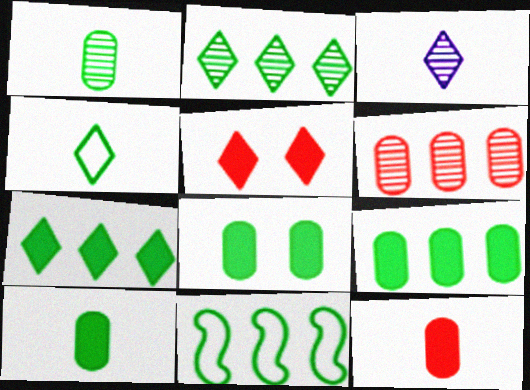[[2, 9, 11], 
[8, 9, 10]]